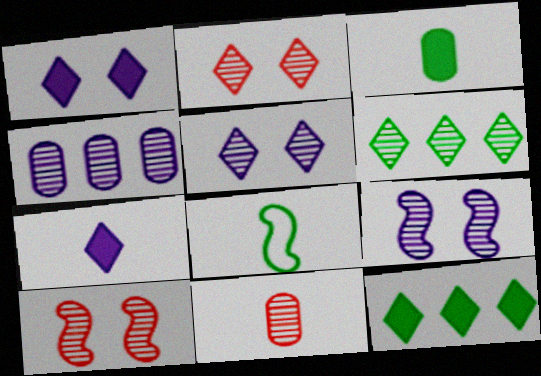[[6, 9, 11], 
[7, 8, 11]]